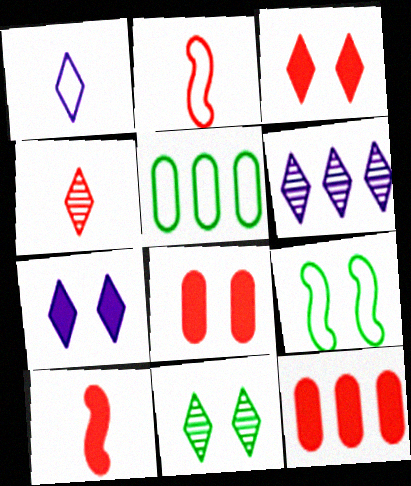[[1, 6, 7], 
[3, 10, 12], 
[4, 6, 11]]